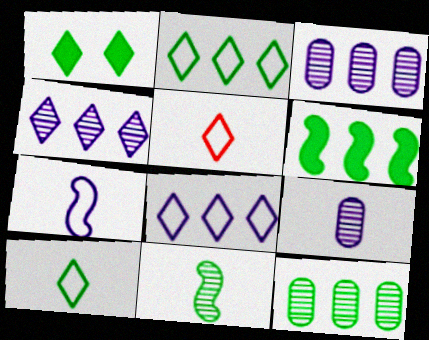[[1, 4, 5], 
[2, 6, 12]]